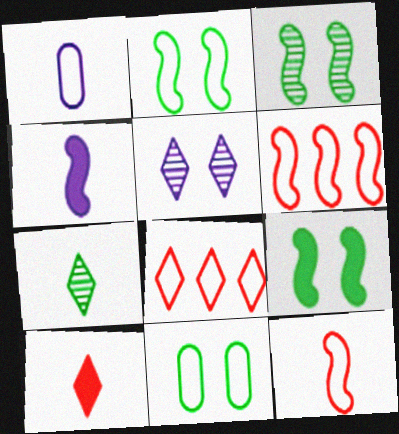[[1, 2, 8], 
[2, 3, 9], 
[3, 4, 6]]